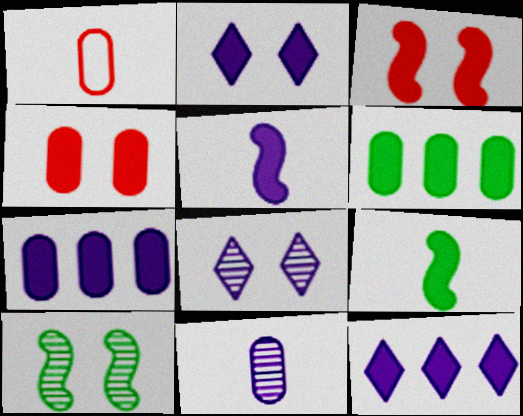[[1, 10, 12], 
[2, 5, 7], 
[4, 9, 12]]